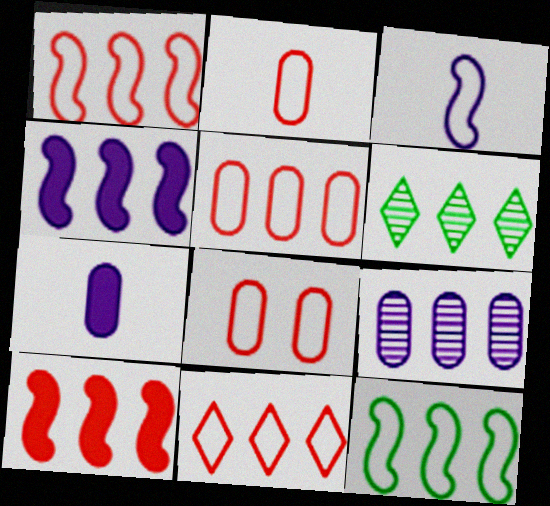[[1, 5, 11], 
[2, 5, 8], 
[4, 5, 6]]